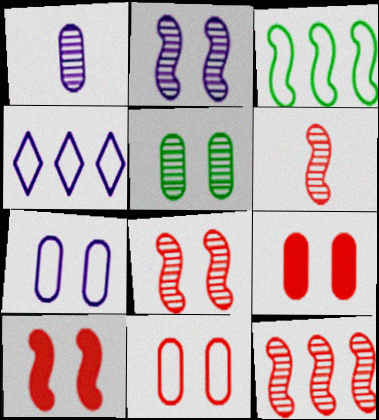[[5, 7, 9], 
[6, 8, 12]]